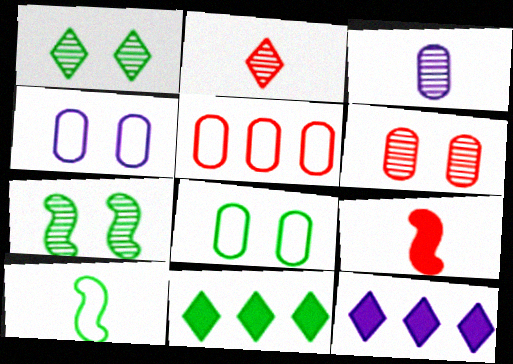[[6, 10, 12]]